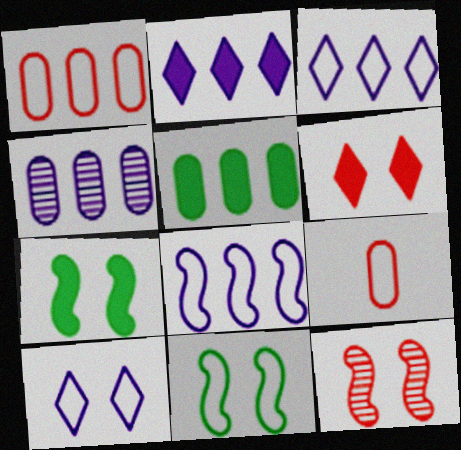[[1, 4, 5], 
[2, 4, 8], 
[3, 9, 11]]